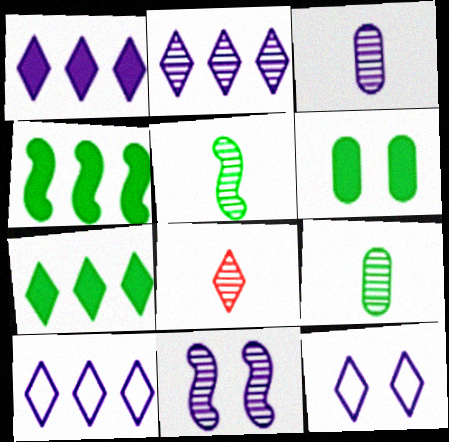[[1, 2, 10], 
[2, 3, 11], 
[3, 5, 8], 
[7, 8, 12]]